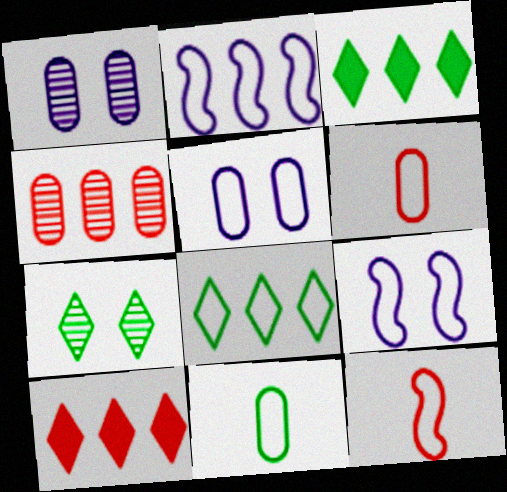[[1, 3, 12], 
[2, 3, 4], 
[5, 8, 12], 
[6, 8, 9]]